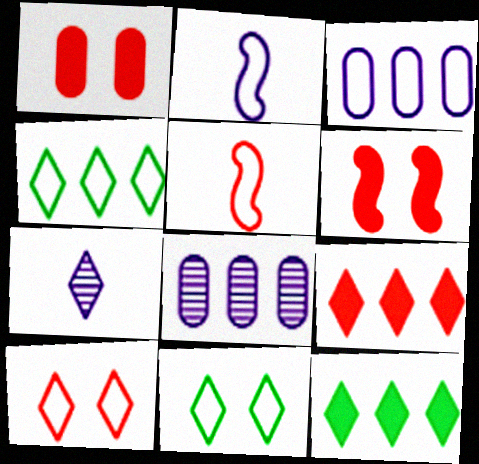[[3, 5, 11], 
[7, 9, 11], 
[7, 10, 12]]